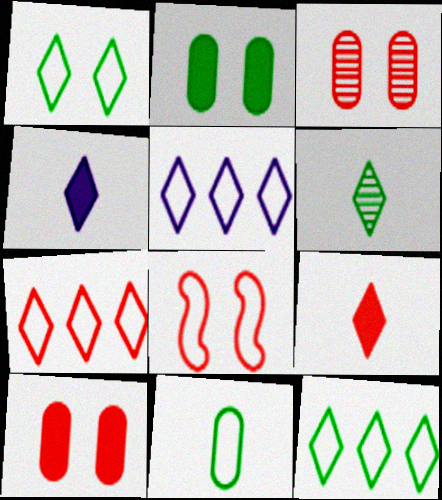[[5, 7, 12], 
[5, 8, 11]]